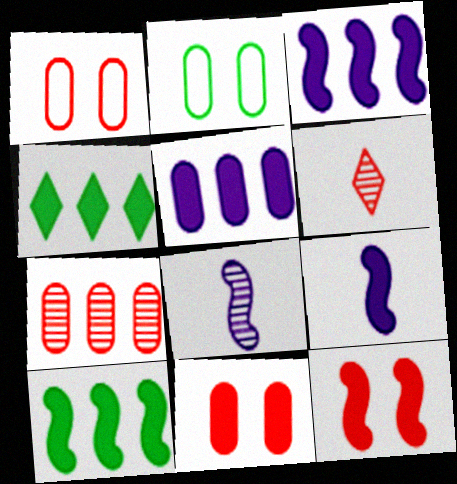[[1, 4, 8], 
[2, 3, 6], 
[4, 9, 11], 
[9, 10, 12]]